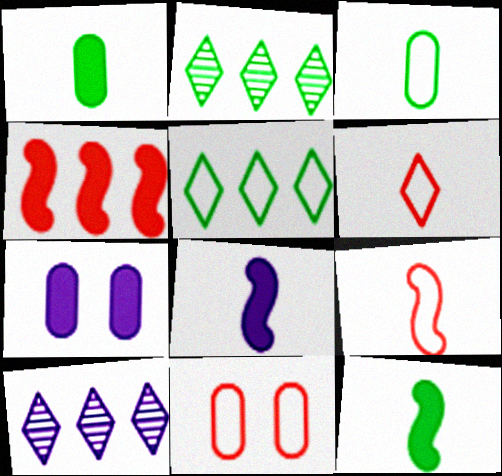[[2, 7, 9], 
[2, 8, 11], 
[10, 11, 12]]